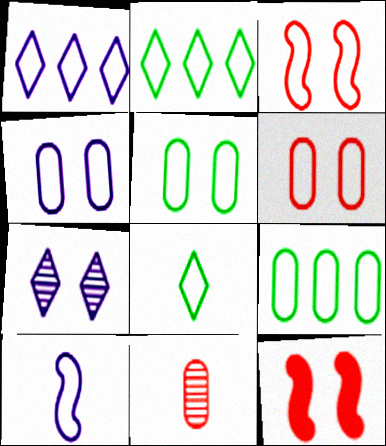[[1, 4, 10], 
[2, 6, 10], 
[4, 5, 6], 
[5, 7, 12]]